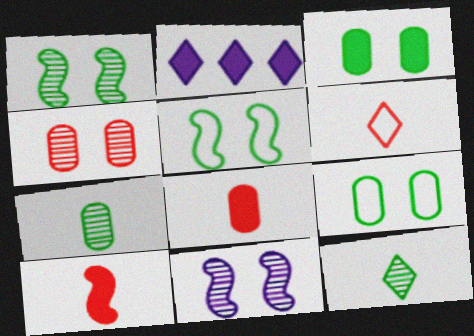[[2, 3, 10]]